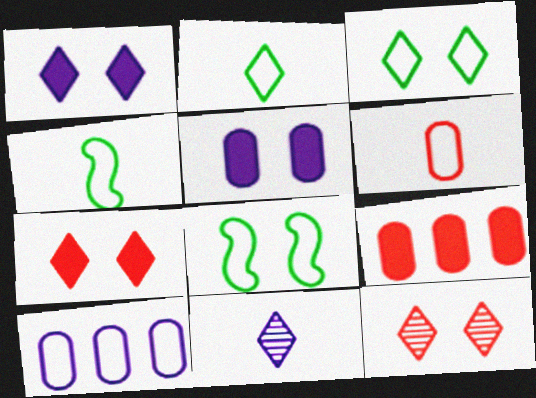[[1, 3, 12], 
[5, 8, 12], 
[8, 9, 11]]